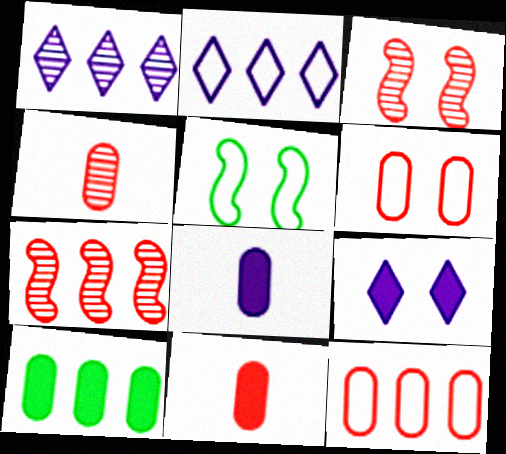[[1, 5, 11], 
[2, 7, 10]]